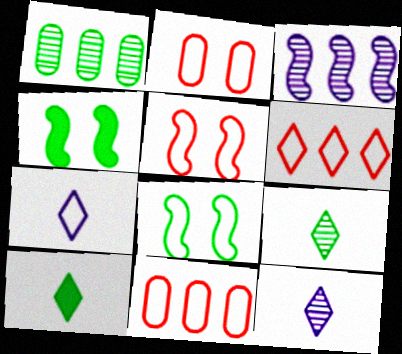[[1, 8, 10], 
[2, 3, 10], 
[4, 11, 12], 
[7, 8, 11]]